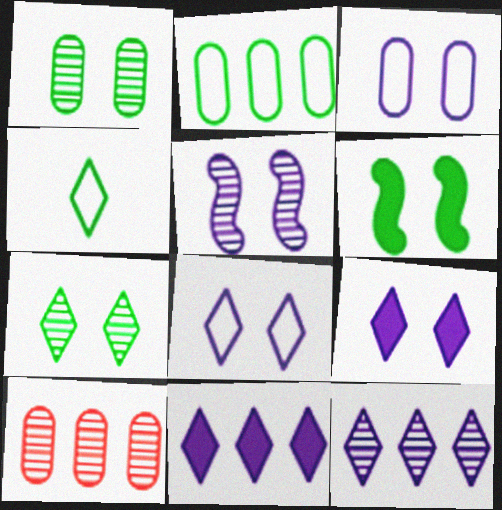[[3, 5, 9]]